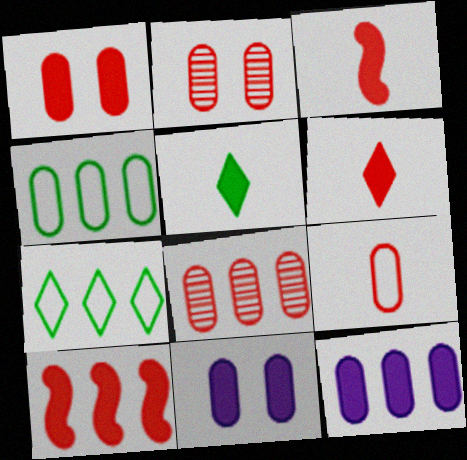[[1, 6, 10], 
[1, 8, 9], 
[4, 8, 12], 
[5, 10, 11]]